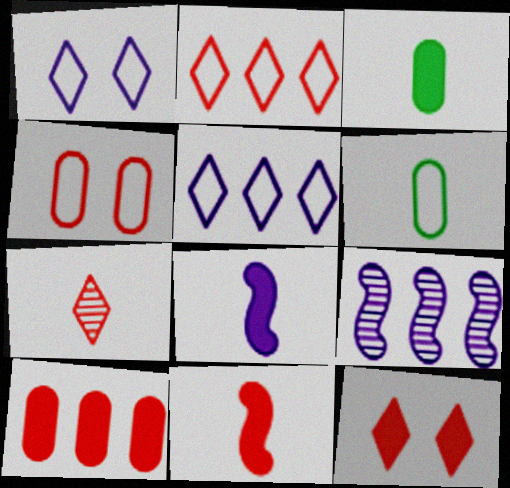[[2, 7, 12], 
[6, 7, 8], 
[6, 9, 12], 
[10, 11, 12]]